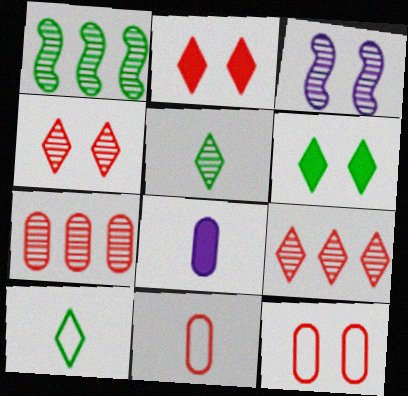[[3, 5, 7], 
[3, 6, 12]]